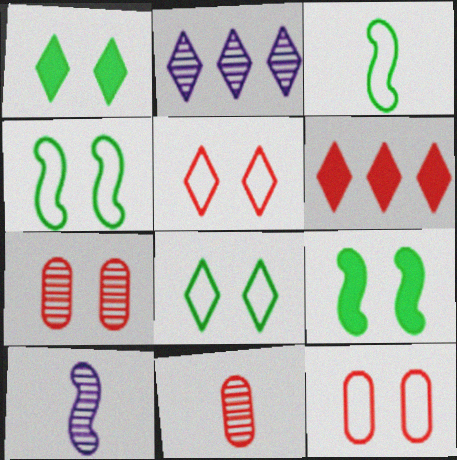[]